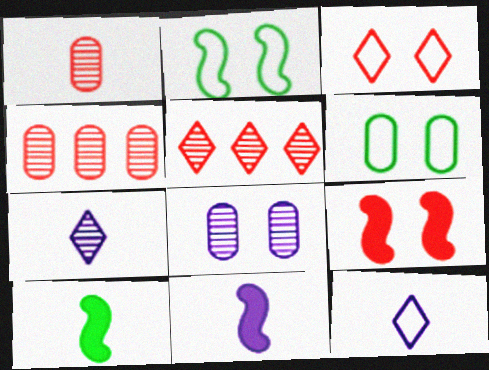[[1, 10, 12], 
[5, 6, 11]]